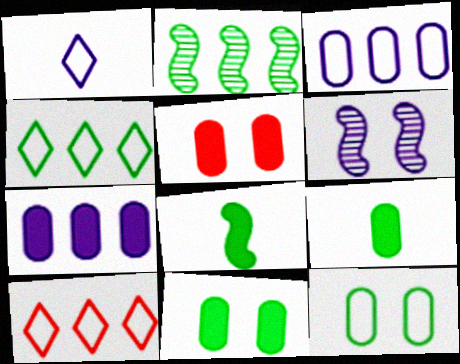[[1, 2, 5], 
[1, 6, 7], 
[2, 7, 10], 
[5, 7, 9], 
[6, 9, 10]]